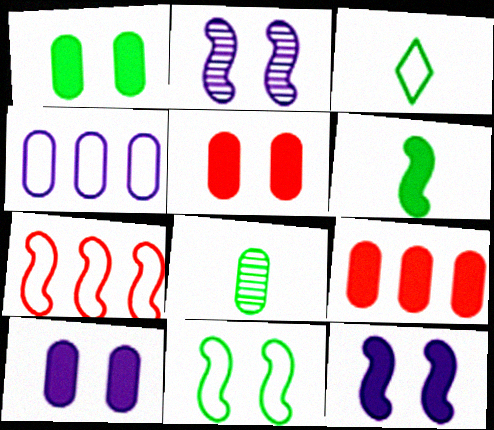[[1, 5, 10], 
[2, 3, 9], 
[2, 6, 7], 
[3, 6, 8], 
[4, 5, 8]]